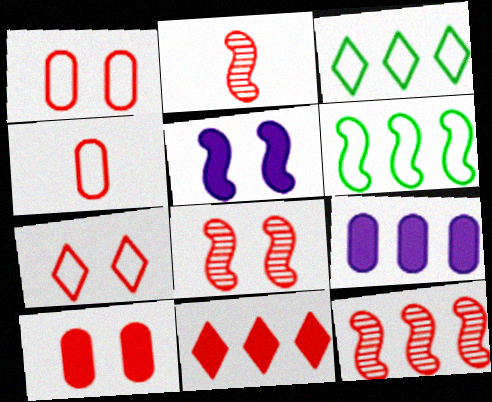[[1, 2, 11], 
[2, 5, 6], 
[2, 8, 12], 
[3, 9, 12], 
[4, 8, 11], 
[7, 8, 10]]